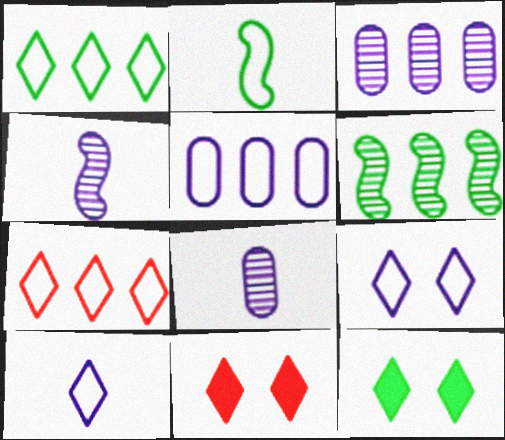[[2, 3, 11]]